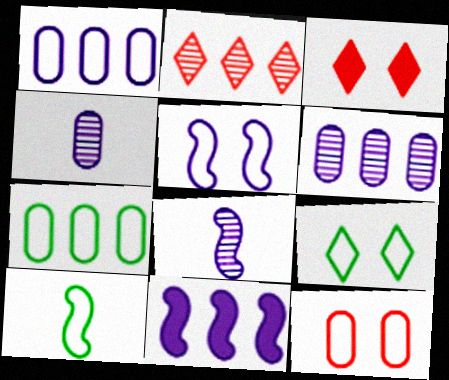[[2, 7, 11], 
[3, 6, 10], 
[3, 7, 8], 
[5, 8, 11], 
[5, 9, 12], 
[7, 9, 10]]